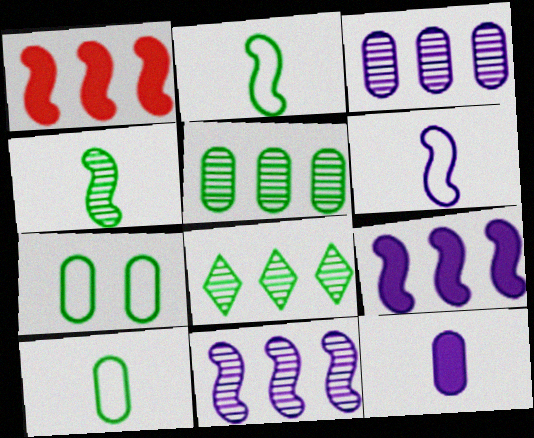[]